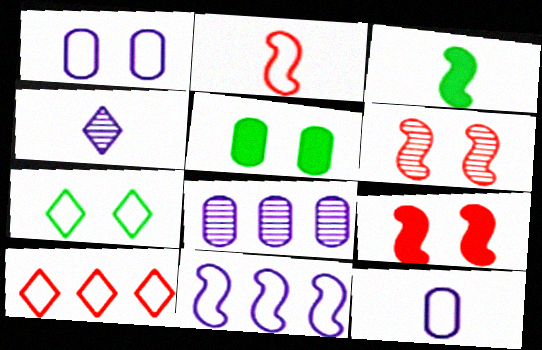[[3, 6, 11]]